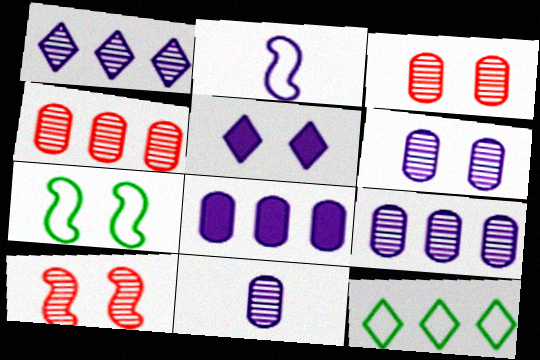[[2, 5, 9], 
[3, 5, 7], 
[6, 9, 11]]